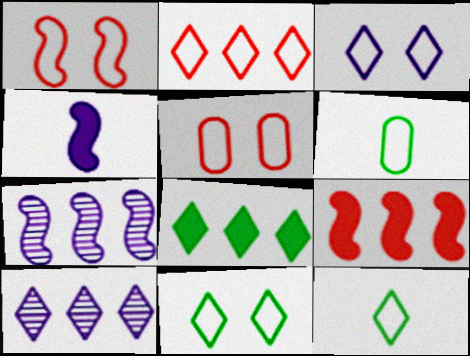[[2, 3, 12], 
[2, 8, 10]]